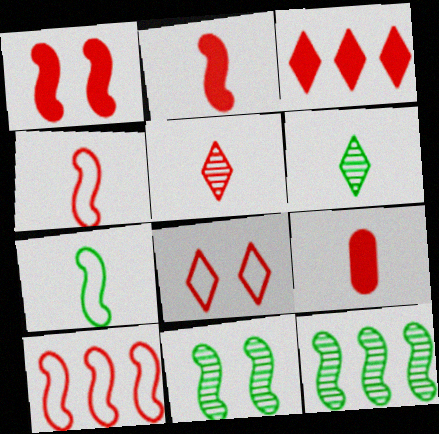[[1, 3, 9], 
[3, 5, 8], 
[4, 5, 9]]